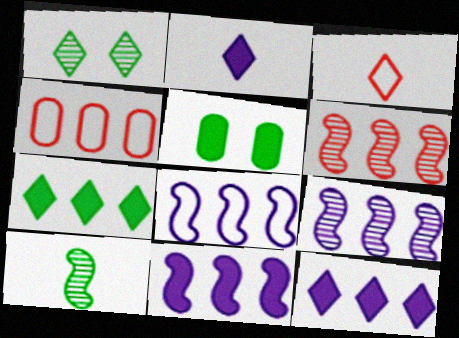[[1, 3, 12], 
[3, 5, 9], 
[4, 7, 9], 
[8, 9, 11]]